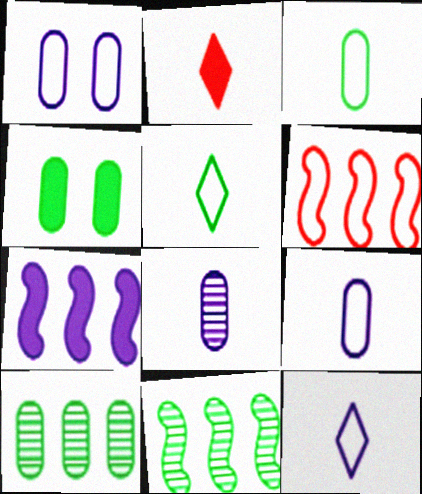[[1, 2, 11], 
[1, 5, 6], 
[2, 4, 7], 
[3, 4, 10], 
[4, 5, 11], 
[6, 7, 11]]